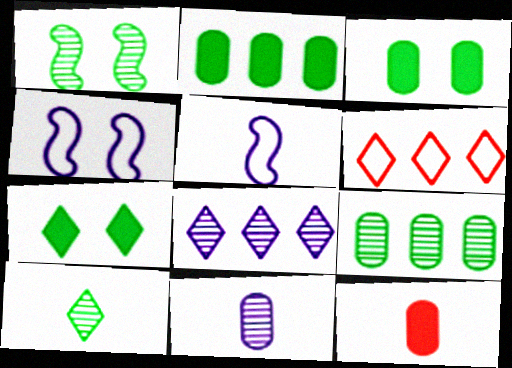[[1, 9, 10], 
[5, 10, 12]]